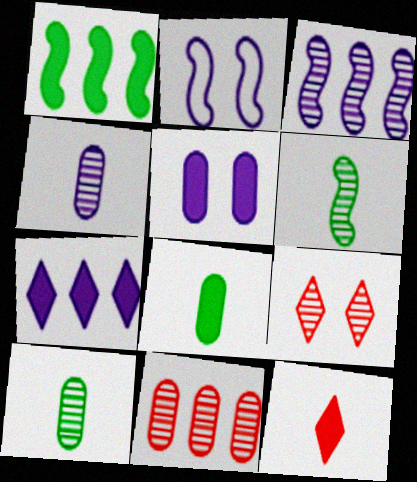[[1, 5, 12], 
[2, 4, 7], 
[3, 9, 10]]